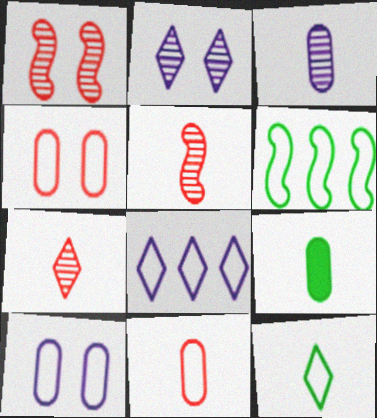[[1, 8, 9], 
[3, 9, 11]]